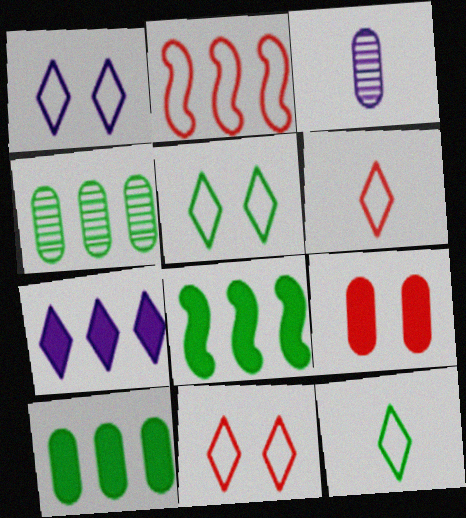[[1, 5, 11], 
[2, 4, 7], 
[3, 8, 11]]